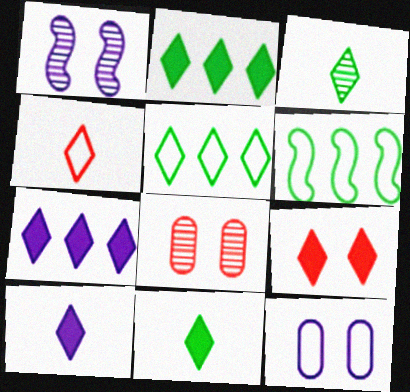[[2, 9, 10], 
[3, 4, 10], 
[4, 6, 12], 
[6, 8, 10], 
[7, 9, 11]]